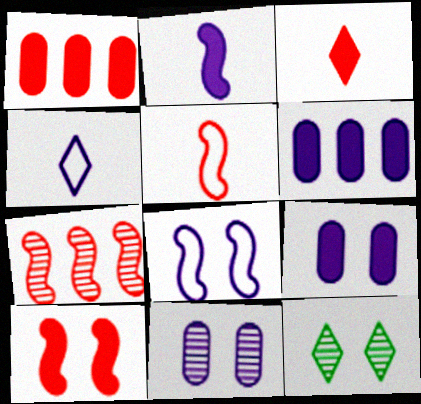[[1, 3, 10], 
[5, 6, 12], 
[5, 7, 10]]